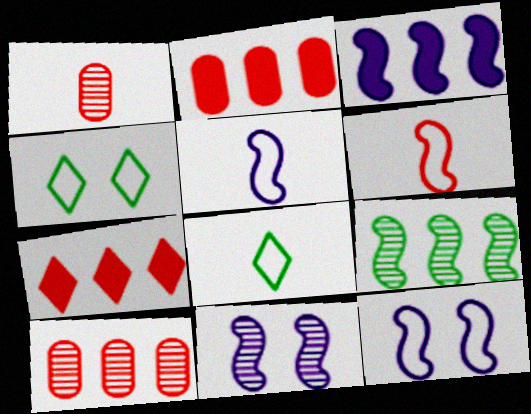[[1, 3, 4], 
[2, 8, 11], 
[3, 5, 11]]